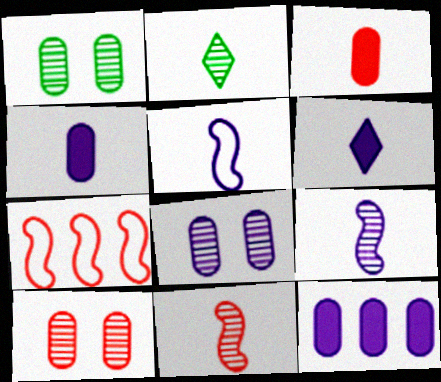[[1, 6, 7], 
[1, 8, 10], 
[2, 3, 5]]